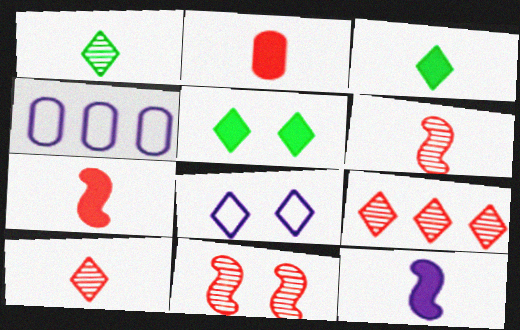[[2, 3, 12], 
[3, 4, 11], 
[3, 8, 9], 
[4, 5, 6]]